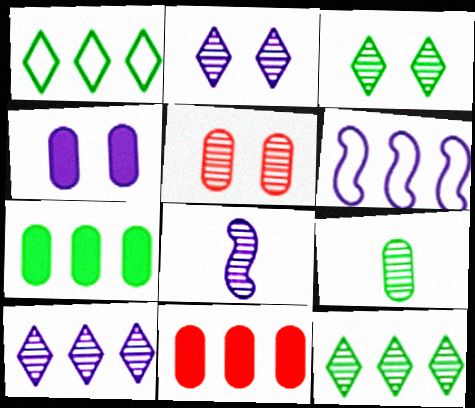[[5, 8, 12], 
[6, 11, 12]]